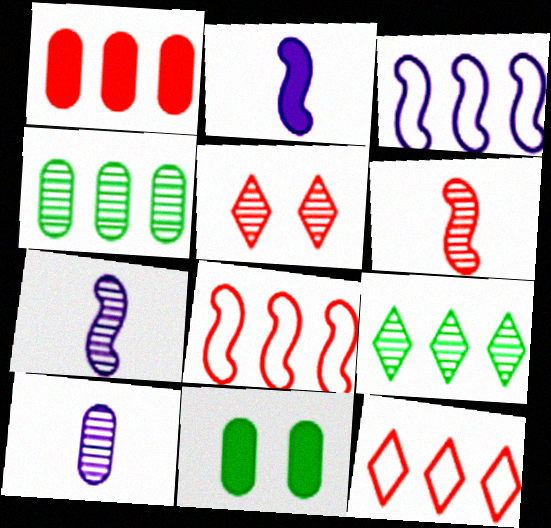[[1, 3, 9], 
[4, 5, 7], 
[7, 11, 12]]